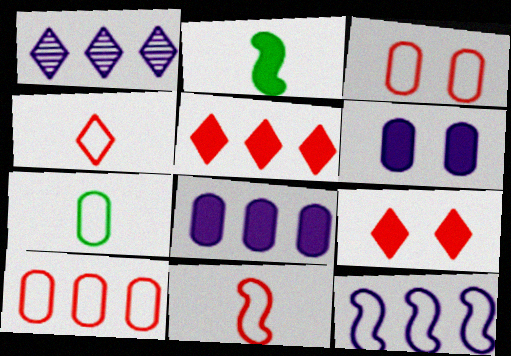[[1, 2, 3], 
[1, 8, 12], 
[2, 5, 6], 
[2, 8, 9]]